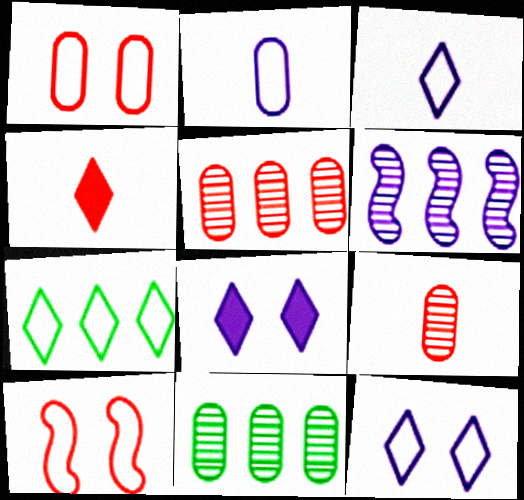[[2, 6, 8], 
[2, 7, 10], 
[4, 5, 10]]